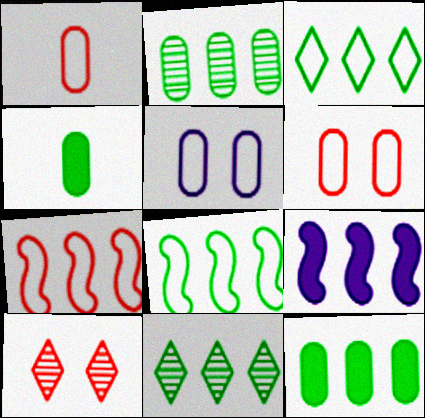[[8, 11, 12]]